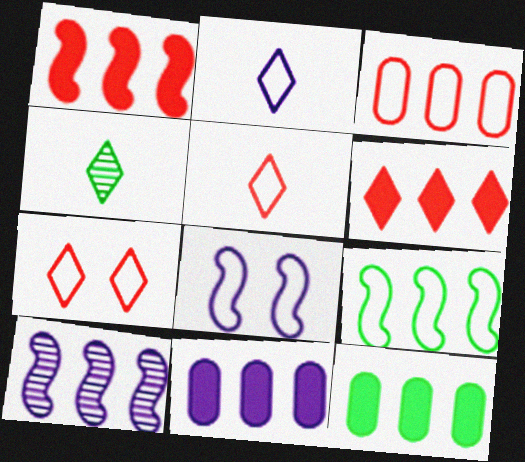[[1, 9, 10]]